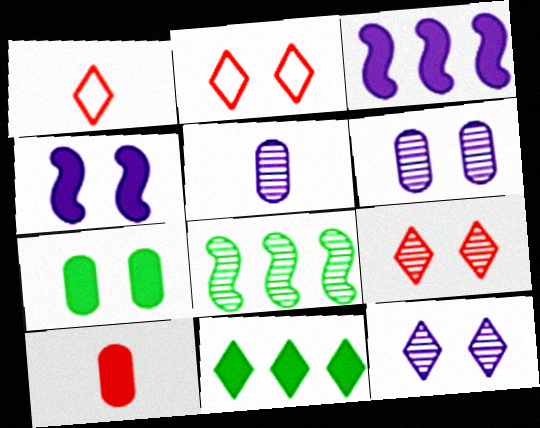[[1, 11, 12], 
[4, 10, 11], 
[5, 8, 9]]